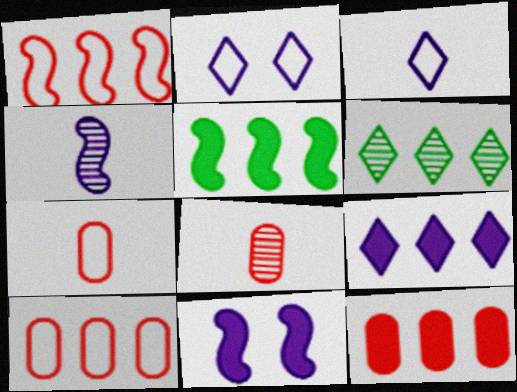[[2, 5, 8], 
[5, 9, 12], 
[6, 7, 11]]